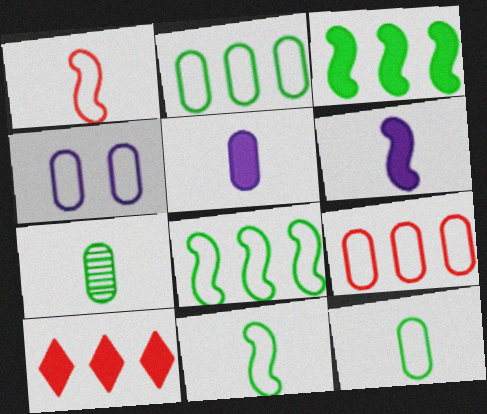[[4, 9, 12]]